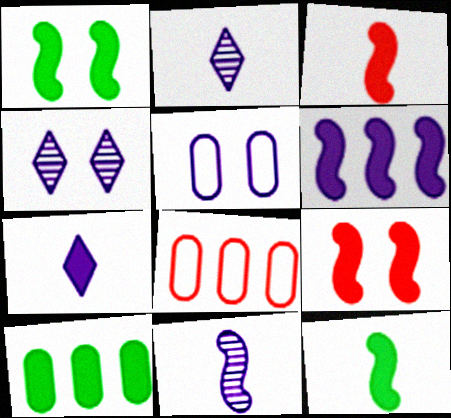[[1, 2, 8], 
[1, 3, 6], 
[2, 5, 6], 
[4, 8, 12], 
[6, 9, 12], 
[7, 9, 10]]